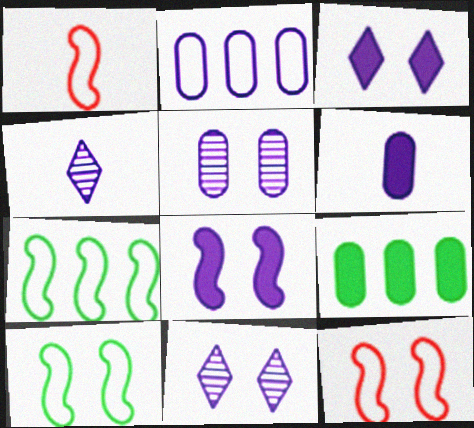[[1, 9, 11], 
[2, 4, 8], 
[2, 5, 6], 
[4, 9, 12]]